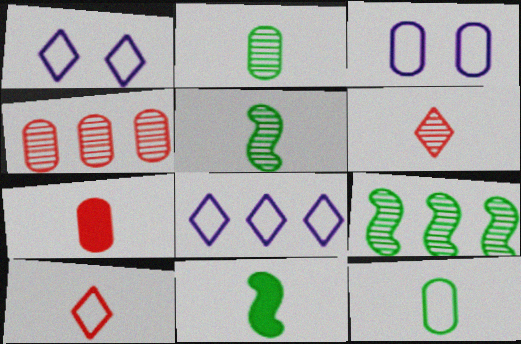[[1, 4, 11], 
[1, 7, 9]]